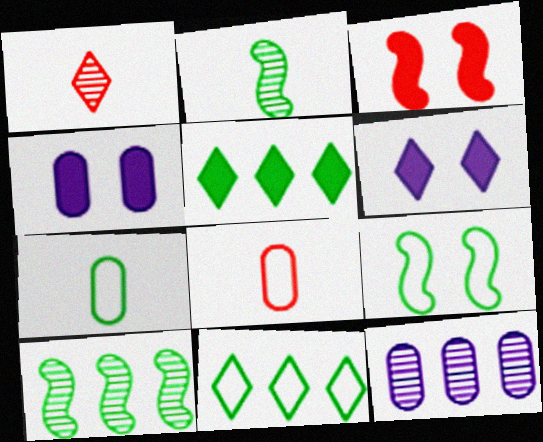[[1, 6, 11], 
[6, 8, 10], 
[7, 9, 11]]